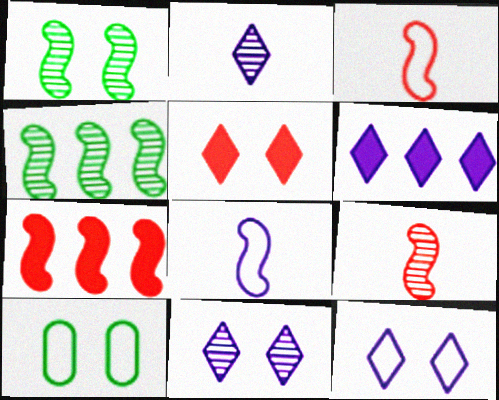[[1, 7, 8], 
[2, 6, 12], 
[2, 7, 10], 
[6, 9, 10]]